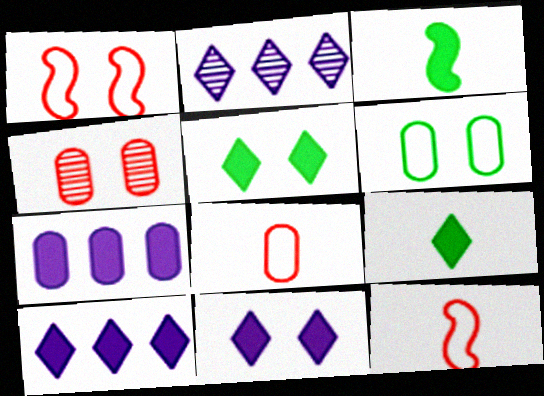[]